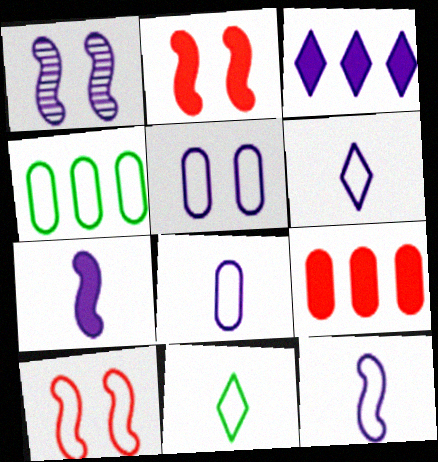[[1, 3, 8], 
[1, 9, 11], 
[4, 6, 10], 
[6, 8, 12]]